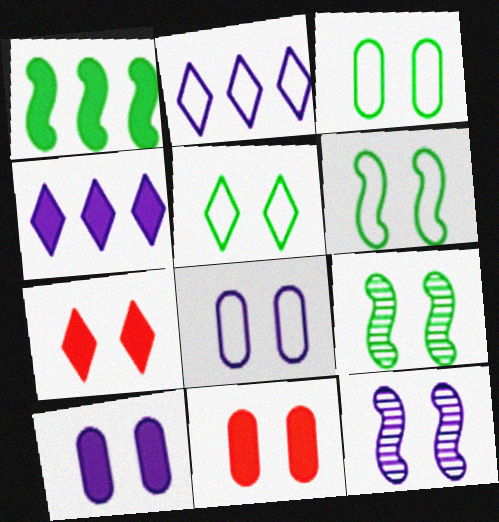[[3, 5, 6], 
[3, 7, 12], 
[5, 11, 12], 
[7, 8, 9]]